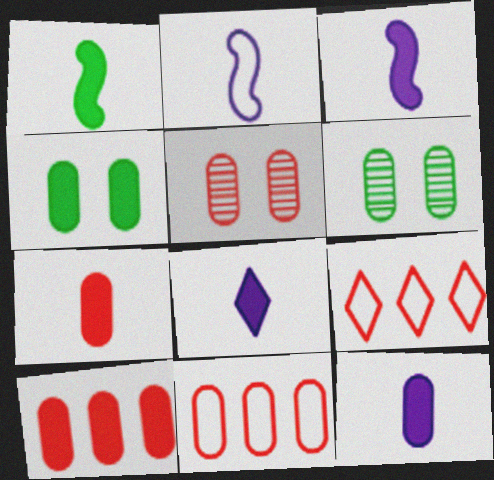[[1, 7, 8], 
[3, 6, 9], 
[3, 8, 12], 
[4, 10, 12], 
[5, 7, 11], 
[6, 11, 12]]